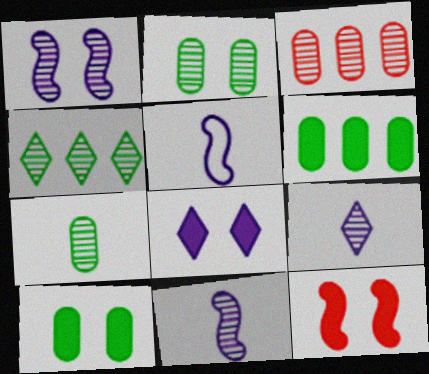[[8, 10, 12]]